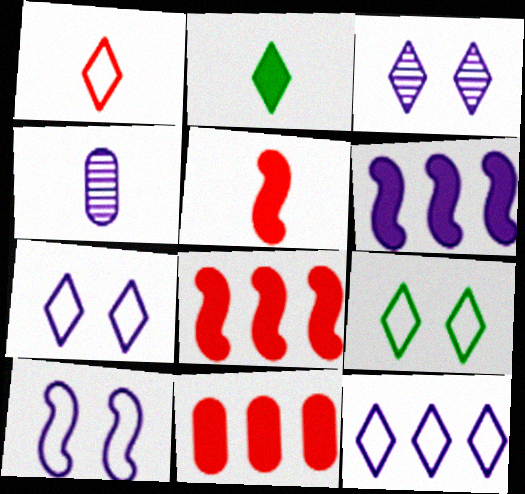[[1, 9, 12], 
[4, 6, 7], 
[4, 8, 9]]